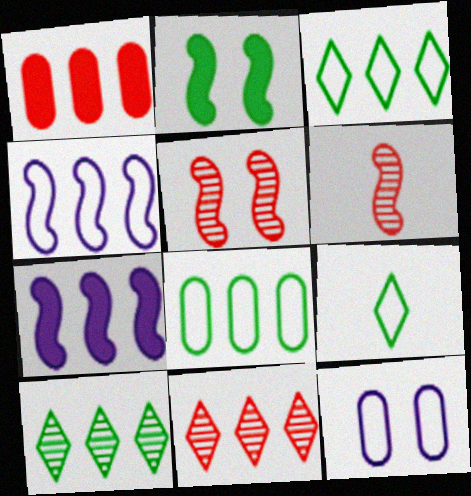[[1, 4, 10], 
[2, 4, 6], 
[7, 8, 11]]